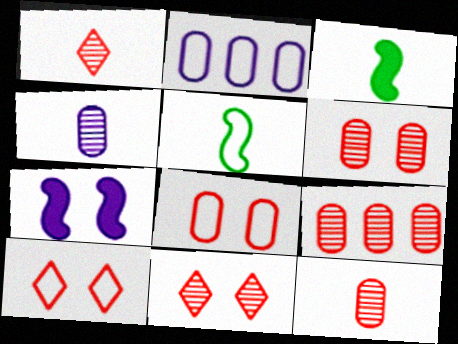[[2, 3, 11], 
[2, 5, 10], 
[6, 9, 12]]